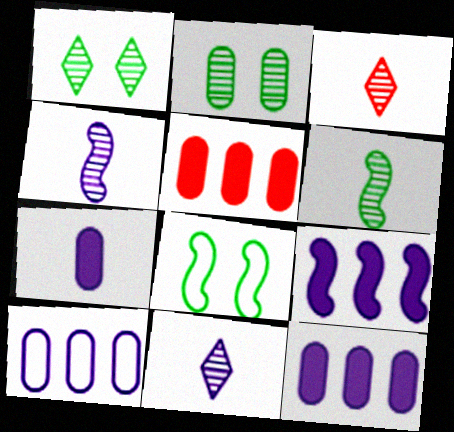[[3, 8, 12], 
[5, 8, 11]]